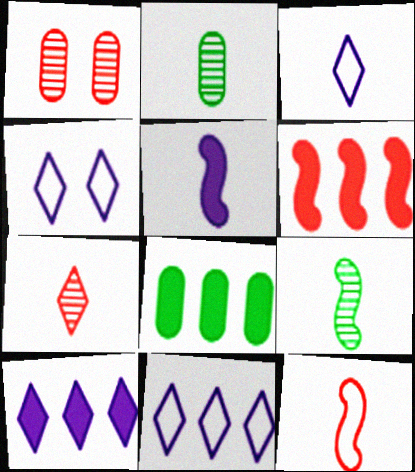[[2, 4, 6], 
[3, 4, 11], 
[5, 9, 12], 
[6, 8, 10]]